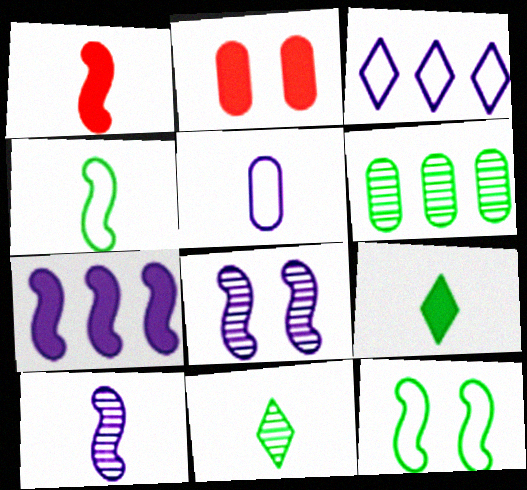[[1, 4, 10], 
[1, 5, 11], 
[2, 5, 6], 
[2, 7, 9], 
[6, 9, 12]]